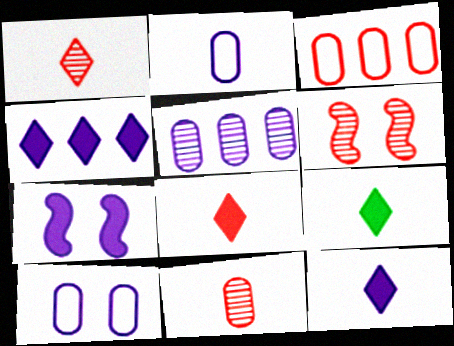[[3, 6, 8], 
[8, 9, 12]]